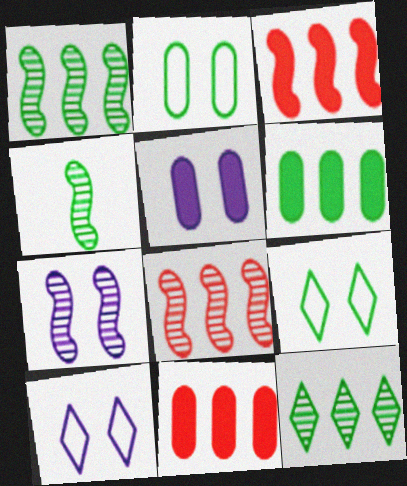[[4, 6, 9], 
[4, 7, 8], 
[4, 10, 11], 
[5, 7, 10]]